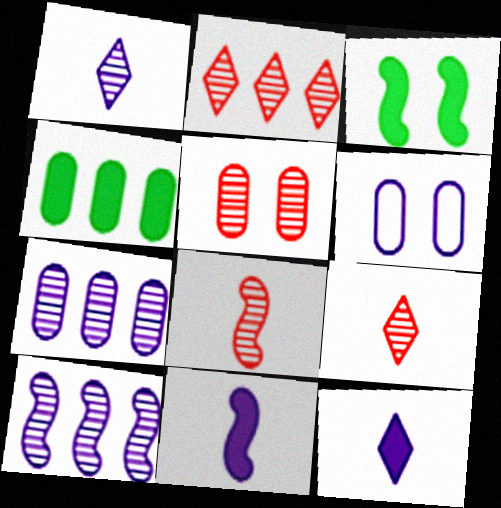[[2, 5, 8], 
[6, 10, 12]]